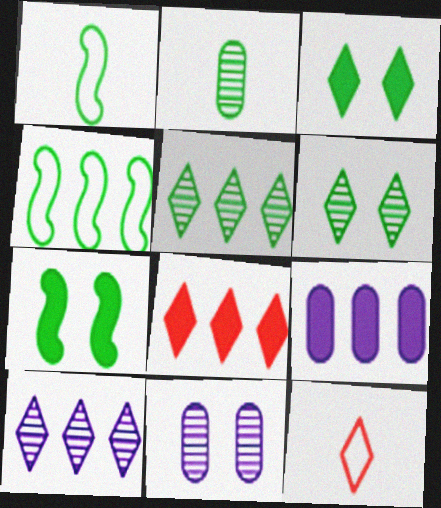[[1, 8, 11], 
[2, 3, 4], 
[3, 10, 12]]